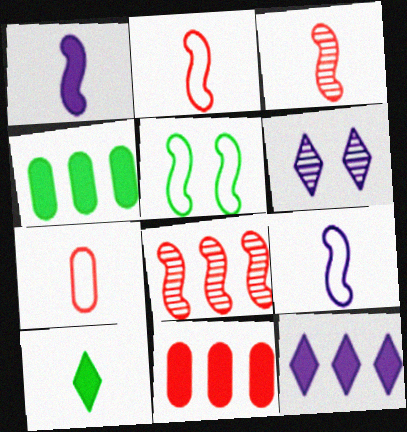[[1, 5, 8], 
[2, 4, 6]]